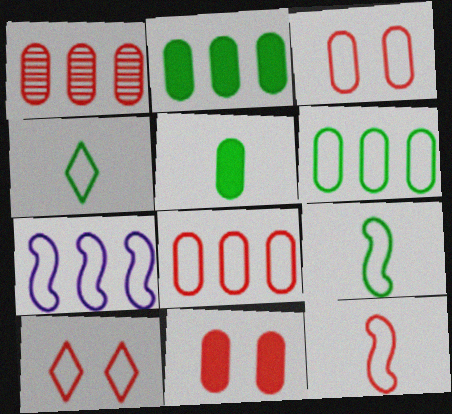[[3, 4, 7], 
[8, 10, 12]]